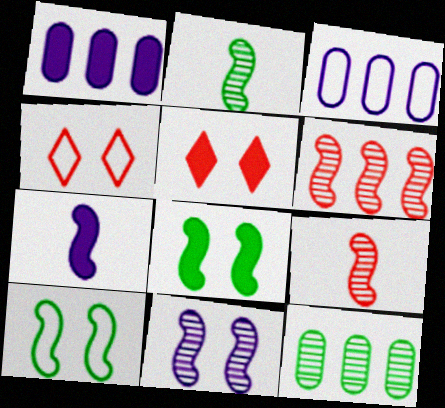[[1, 2, 4], 
[2, 3, 5], 
[2, 6, 11], 
[4, 7, 12], 
[6, 7, 10]]